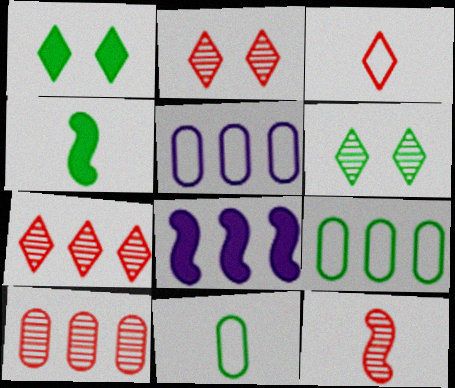[[1, 5, 12], 
[2, 4, 5], 
[2, 8, 11], 
[2, 10, 12], 
[4, 6, 9], 
[7, 8, 9]]